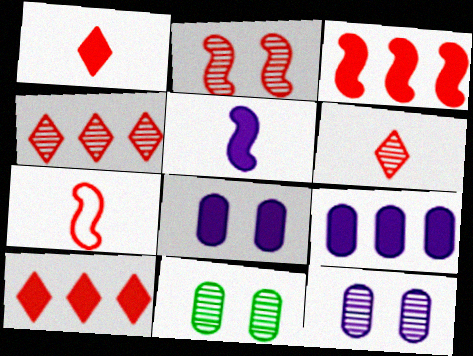[[2, 3, 7]]